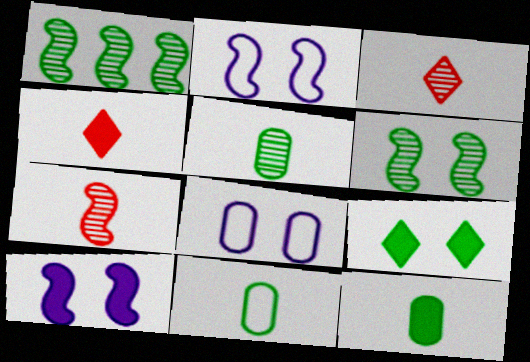[[1, 4, 8], 
[1, 9, 11], 
[5, 11, 12]]